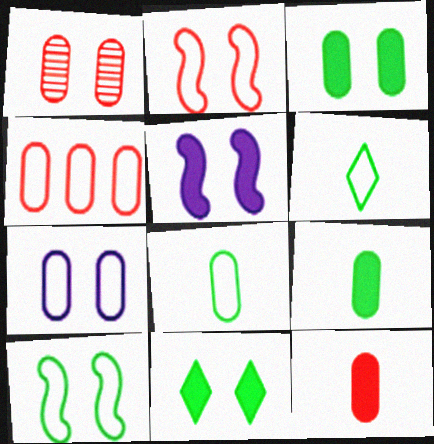[[1, 3, 7], 
[1, 4, 12], 
[4, 7, 8]]